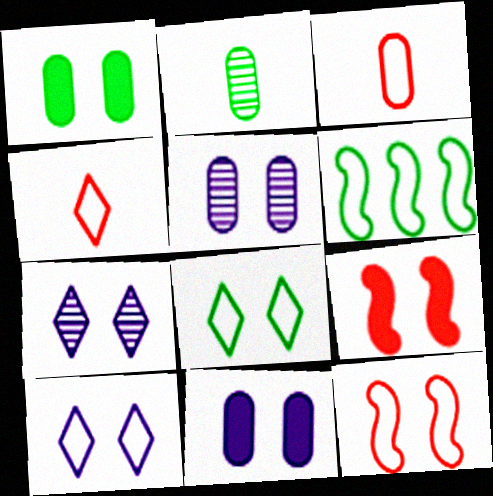[[1, 7, 12], 
[3, 6, 10], 
[5, 8, 9]]